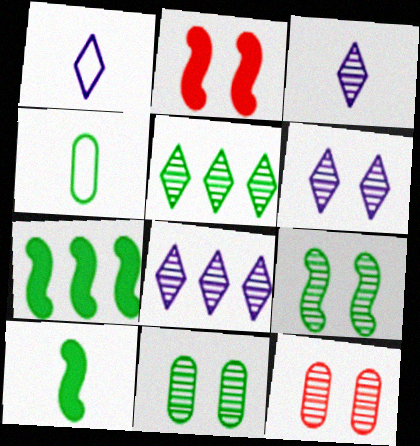[[1, 7, 12], 
[2, 4, 8], 
[3, 6, 8], 
[6, 9, 12]]